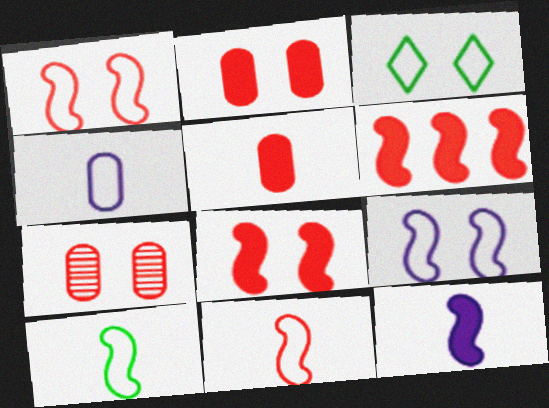[]